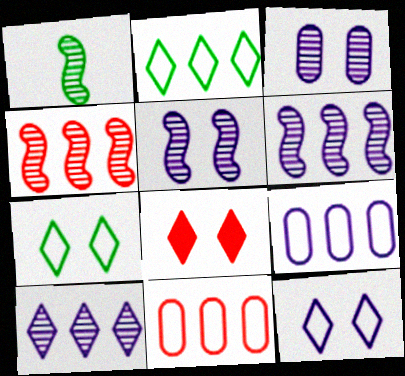[[1, 4, 5], 
[1, 8, 9]]